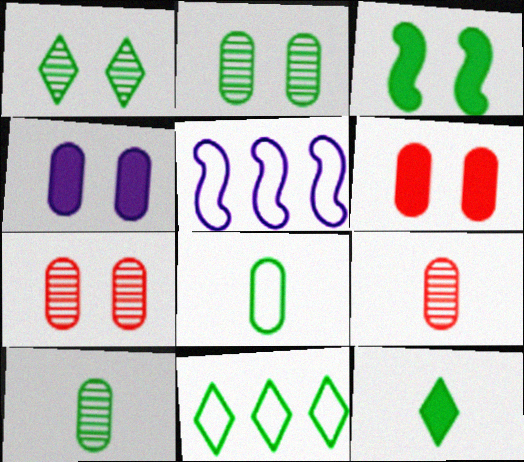[[1, 11, 12], 
[3, 10, 11], 
[5, 7, 12]]